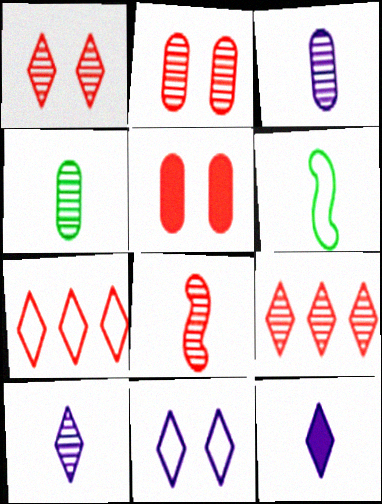[[2, 8, 9], 
[4, 8, 10], 
[5, 7, 8]]